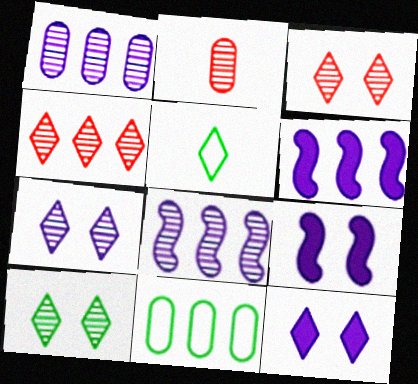[[2, 8, 10], 
[3, 7, 10], 
[4, 5, 12], 
[4, 6, 11]]